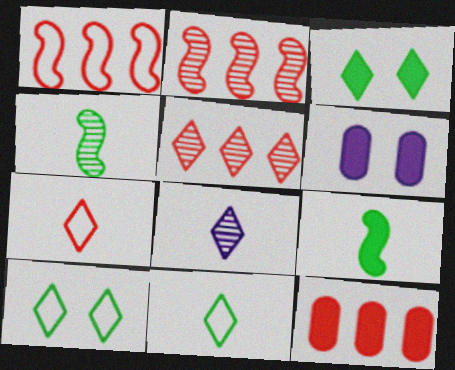[[1, 5, 12], 
[2, 6, 11]]